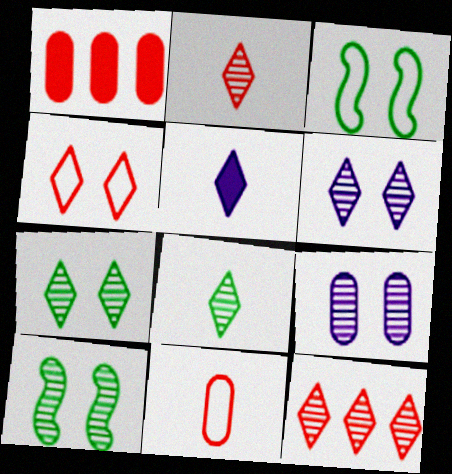[[6, 8, 12]]